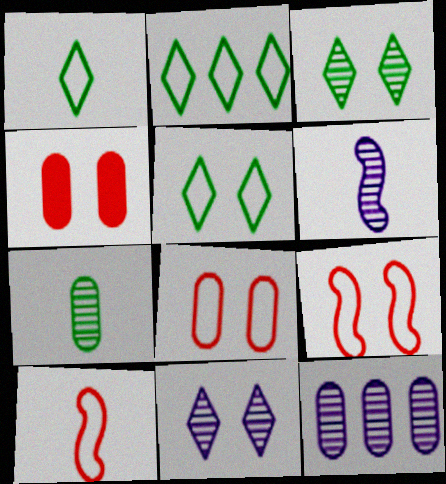[[1, 2, 5], 
[2, 4, 6], 
[6, 11, 12]]